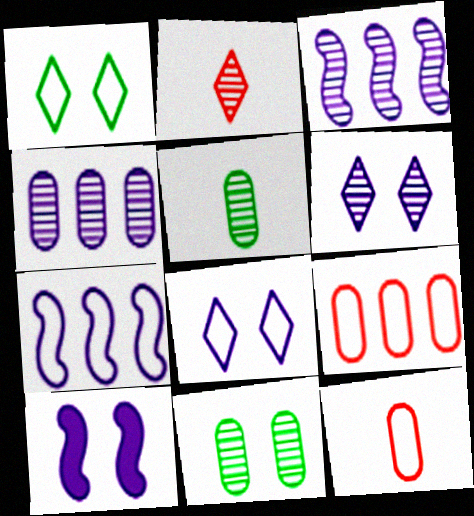[[1, 7, 12], 
[2, 3, 11]]